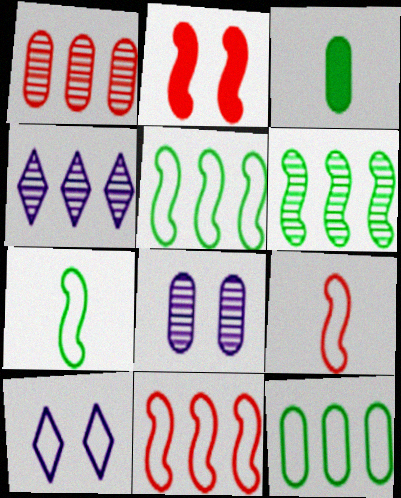[[1, 4, 6], 
[9, 10, 12]]